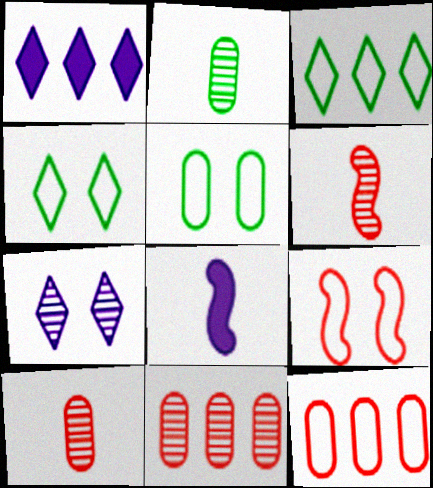[[1, 2, 9], 
[1, 5, 6], 
[4, 8, 11]]